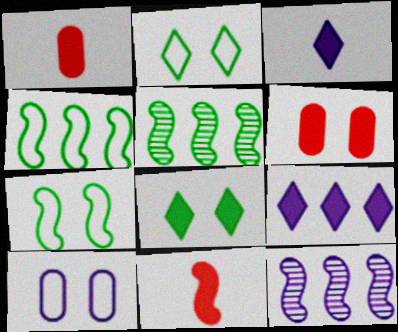[[1, 2, 12], 
[3, 10, 12], 
[7, 11, 12]]